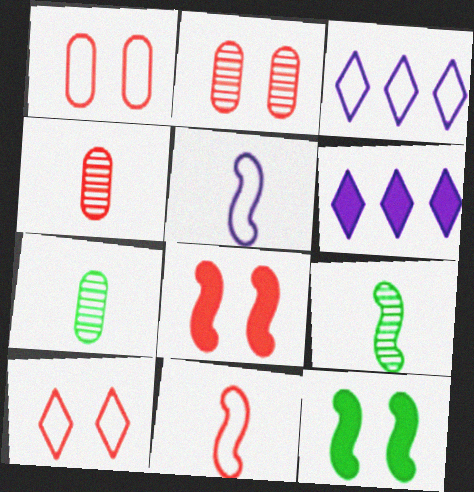[[1, 6, 9], 
[2, 8, 10], 
[3, 4, 12], 
[3, 7, 8]]